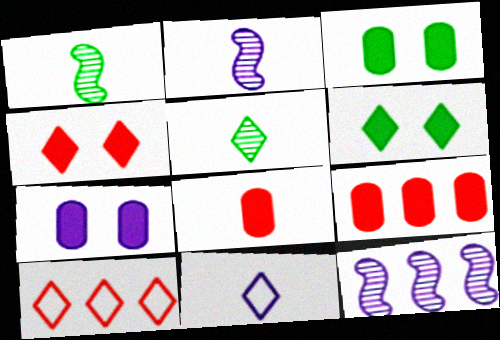[[1, 7, 10], 
[1, 8, 11], 
[2, 3, 10], 
[7, 11, 12]]